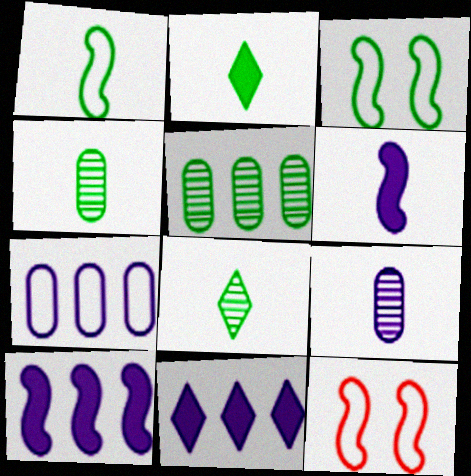[[1, 2, 4], 
[2, 3, 5], 
[4, 11, 12]]